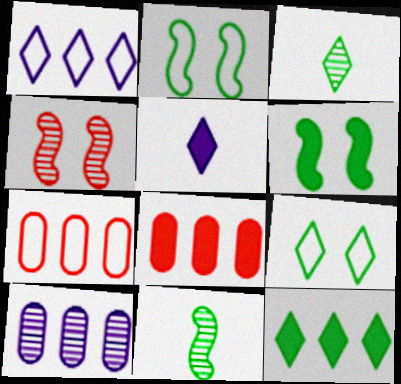[[3, 4, 10], 
[3, 9, 12], 
[5, 6, 8]]